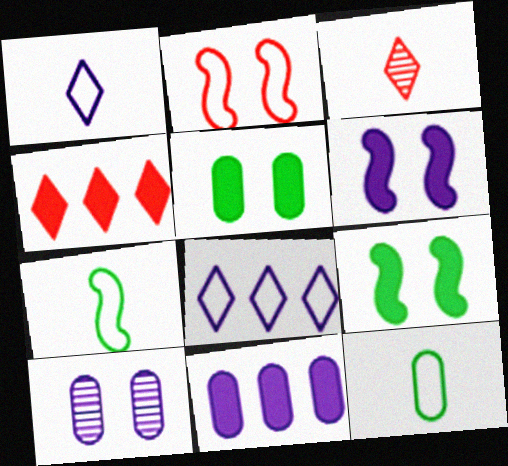[[2, 8, 12], 
[4, 7, 10]]